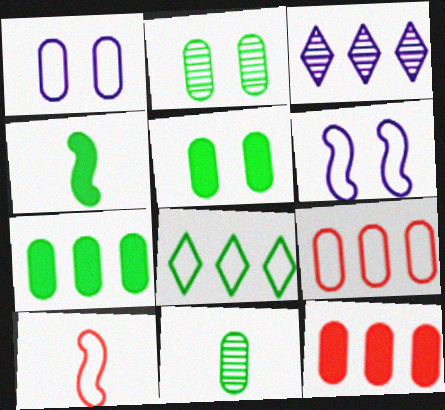[[1, 8, 10], 
[1, 11, 12], 
[2, 4, 8], 
[3, 5, 10]]